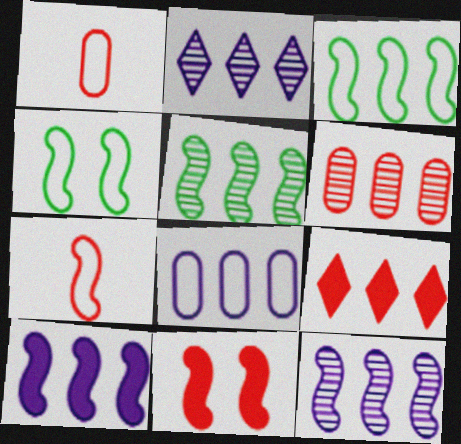[[2, 5, 6], 
[2, 8, 10], 
[5, 8, 9]]